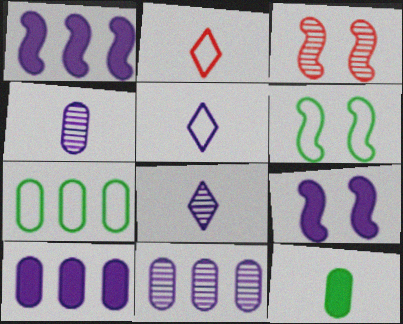[[3, 6, 9], 
[5, 9, 11]]